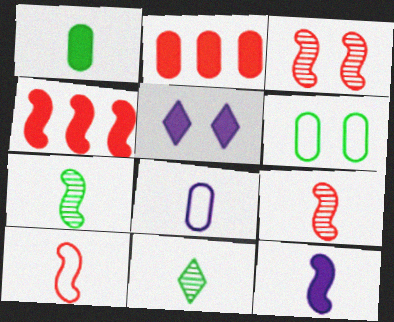[[1, 4, 5], 
[3, 4, 10], 
[3, 5, 6], 
[7, 10, 12]]